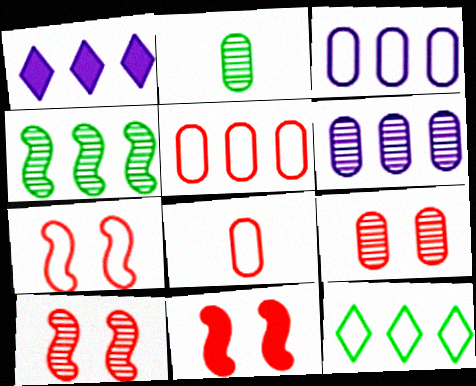[[1, 2, 7], 
[1, 4, 5], 
[2, 6, 9], 
[7, 10, 11]]